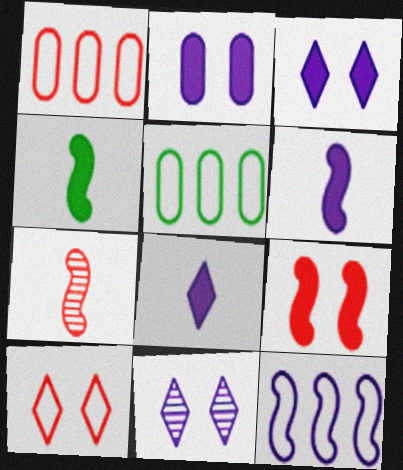[[1, 4, 11], 
[3, 5, 7]]